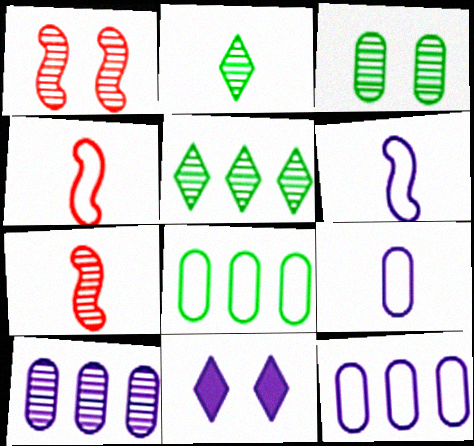[[1, 2, 10], 
[6, 10, 11], 
[7, 8, 11]]